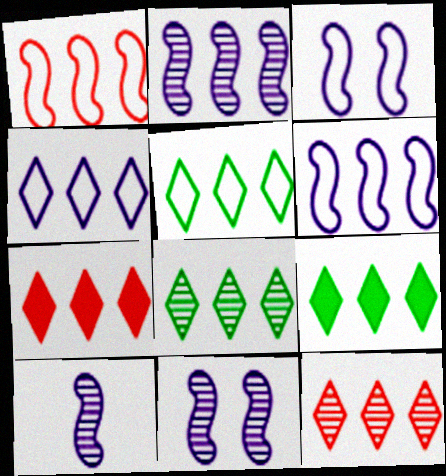[[2, 10, 11], 
[4, 7, 8], 
[4, 9, 12], 
[5, 8, 9]]